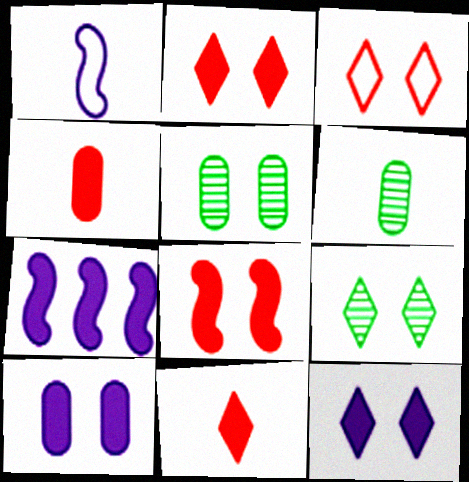[[1, 6, 11], 
[3, 6, 7], 
[3, 9, 12]]